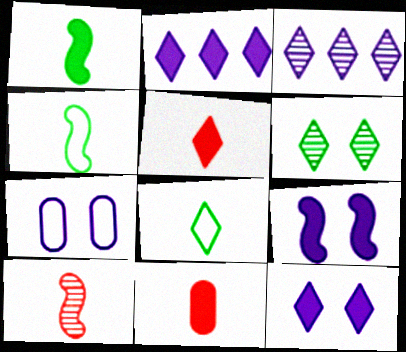[]